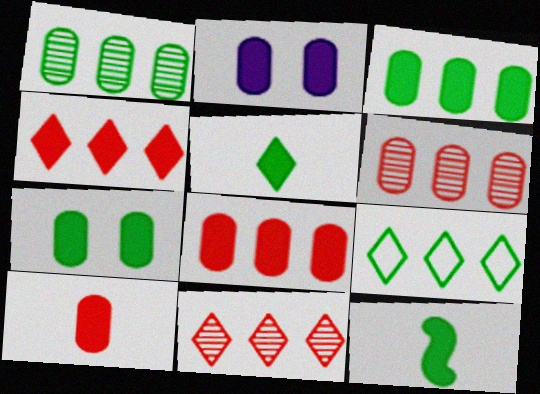[[2, 3, 10], 
[2, 4, 12]]